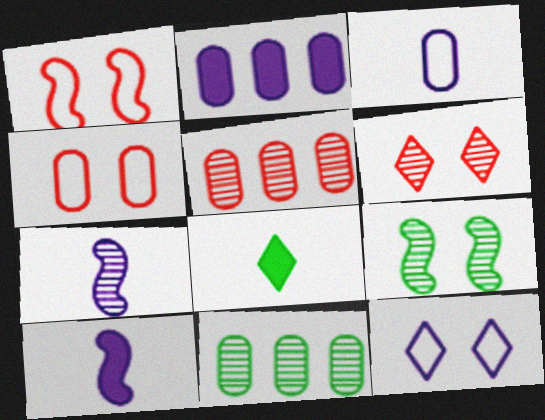[[2, 7, 12], 
[6, 7, 11]]